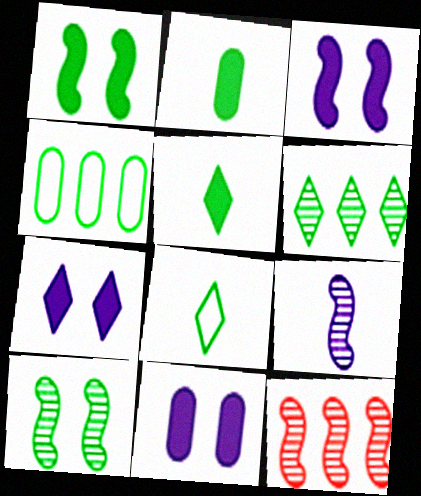[[3, 7, 11], 
[4, 5, 10], 
[8, 11, 12], 
[9, 10, 12]]